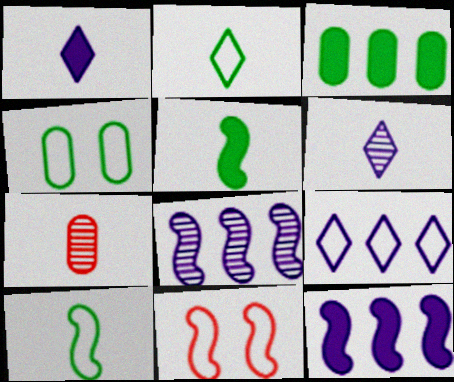[[1, 7, 10], 
[3, 6, 11], 
[5, 8, 11]]